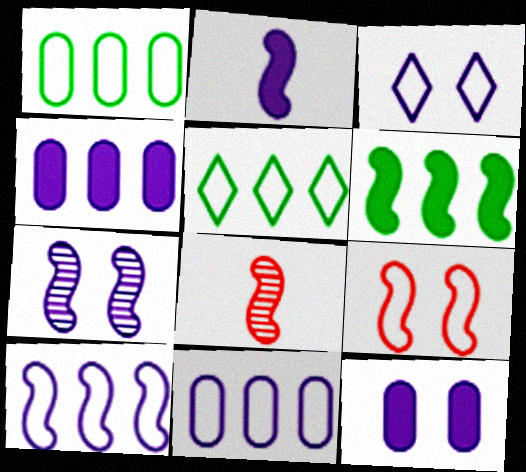[[2, 7, 10], 
[3, 7, 12], 
[5, 8, 12]]